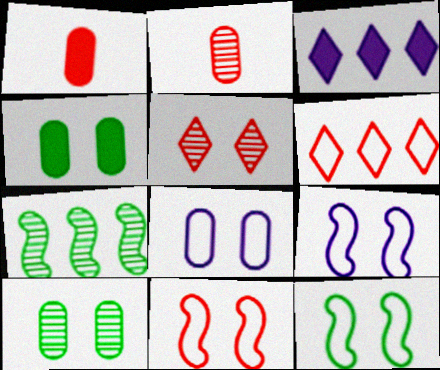[[2, 3, 12], 
[4, 5, 9], 
[9, 11, 12]]